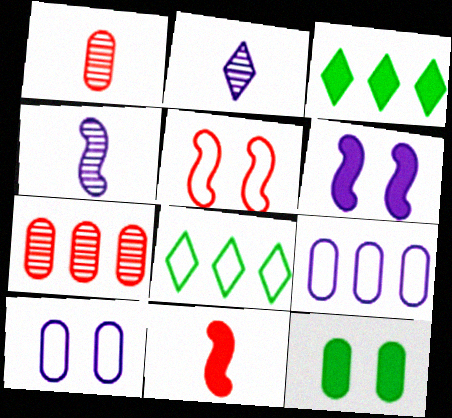[[1, 6, 8], 
[1, 9, 12], 
[2, 6, 9]]